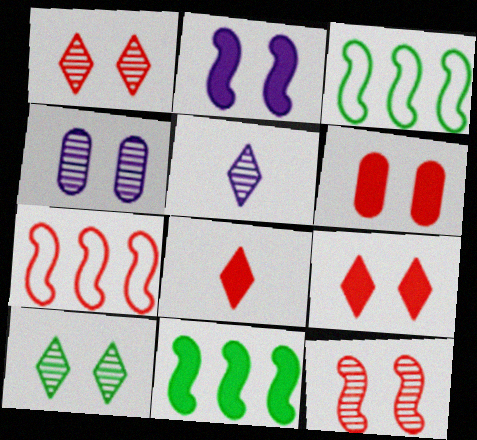[[3, 4, 8], 
[3, 5, 6], 
[4, 10, 12]]